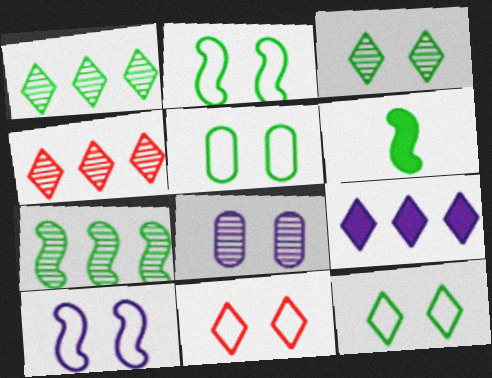[[1, 5, 6], 
[2, 5, 12], 
[2, 6, 7], 
[5, 10, 11]]